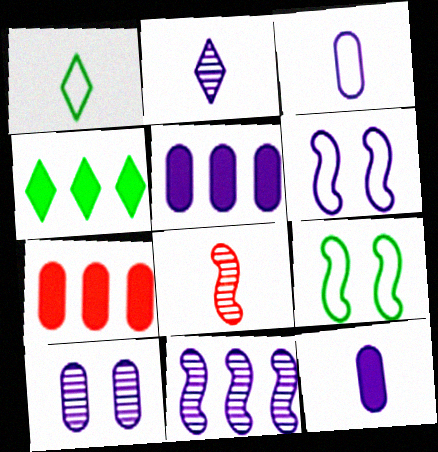[[1, 8, 12], 
[2, 5, 6], 
[2, 7, 9], 
[2, 10, 11], 
[3, 5, 10]]